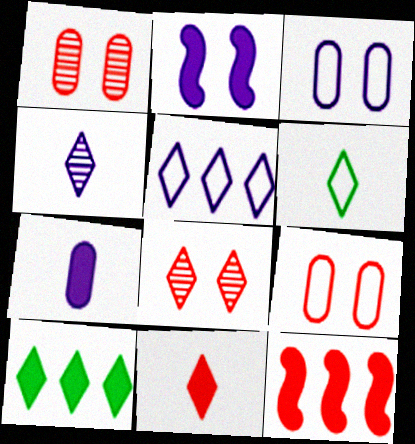[[4, 6, 11]]